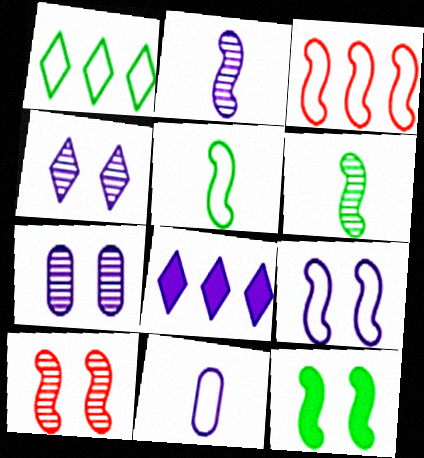[[2, 3, 12], 
[3, 5, 9], 
[9, 10, 12]]